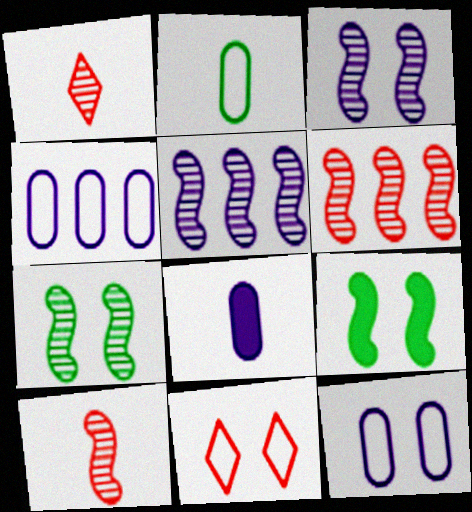[[1, 4, 9], 
[5, 7, 10]]